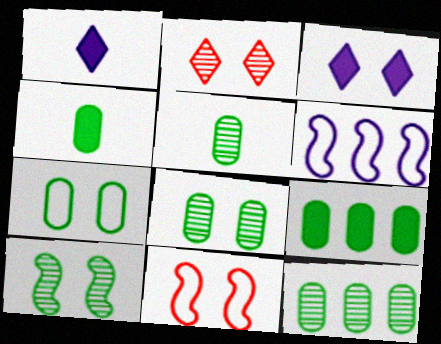[[1, 11, 12], 
[2, 4, 6], 
[3, 8, 11], 
[4, 7, 12], 
[5, 7, 9], 
[5, 8, 12]]